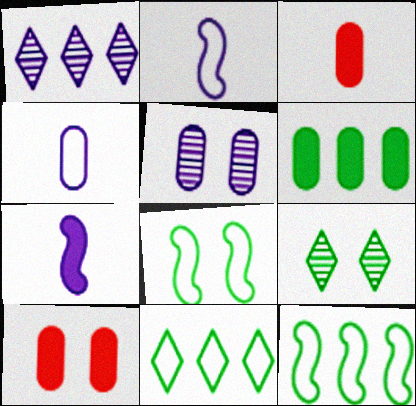[[1, 3, 8]]